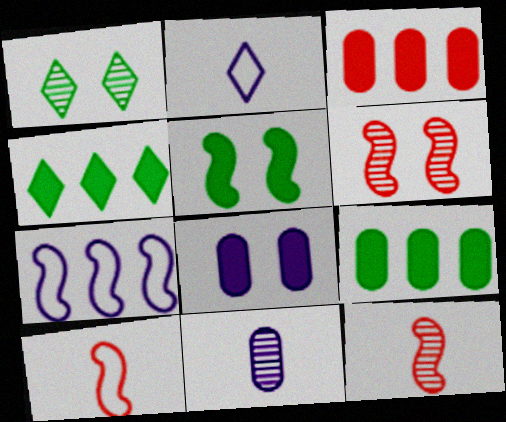[[2, 6, 9], 
[5, 7, 12]]